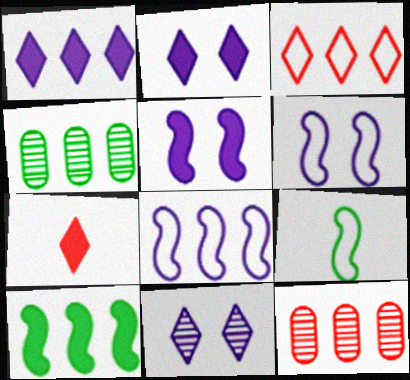[[2, 9, 12], 
[4, 6, 7]]